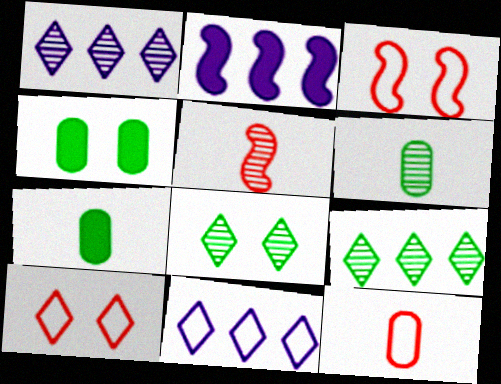[[1, 3, 7], 
[2, 6, 10], 
[2, 8, 12], 
[4, 5, 11]]